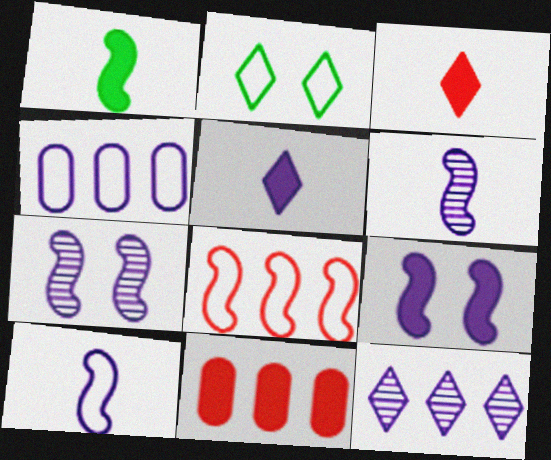[[1, 7, 8], 
[2, 3, 12], 
[2, 6, 11], 
[4, 5, 7]]